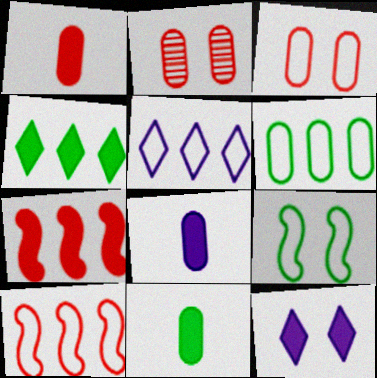[[1, 8, 11], 
[2, 6, 8], 
[2, 9, 12], 
[5, 6, 10], 
[7, 11, 12]]